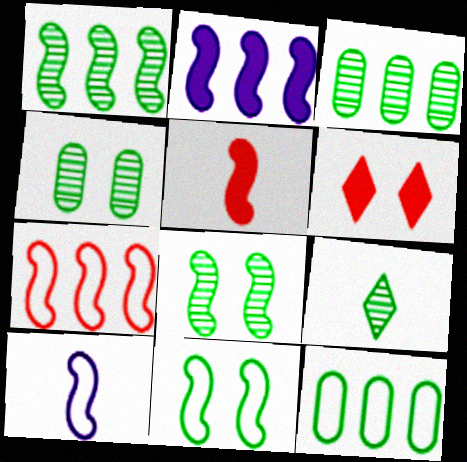[[1, 2, 7], 
[1, 4, 9], 
[3, 6, 10], 
[3, 8, 9], 
[7, 10, 11]]